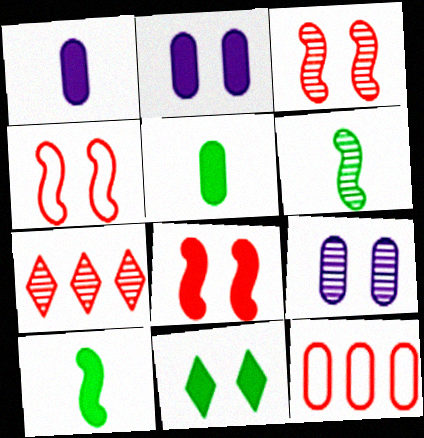[[2, 8, 11], 
[3, 4, 8], 
[4, 9, 11], 
[5, 9, 12], 
[6, 7, 9]]